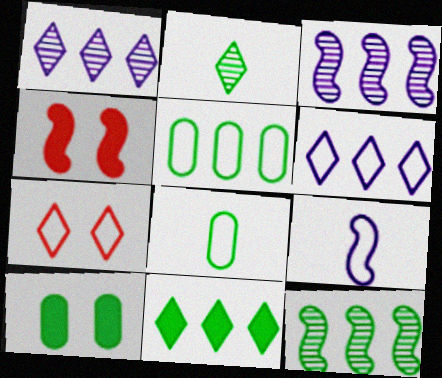[[1, 4, 8], 
[4, 9, 12], 
[5, 7, 9], 
[5, 11, 12]]